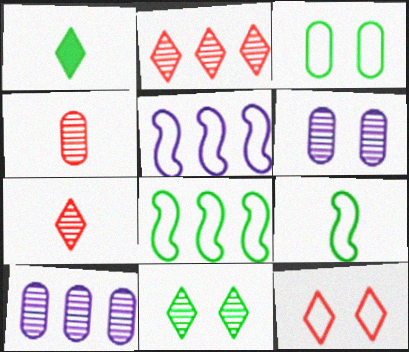[]